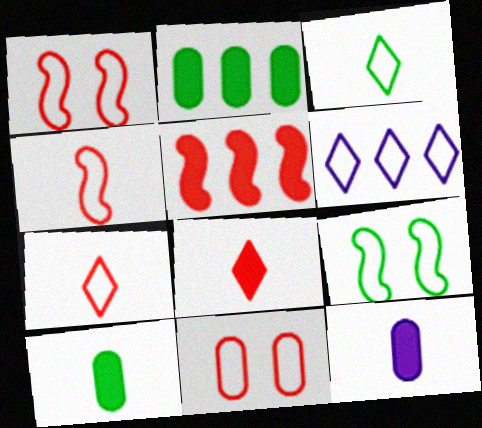[]